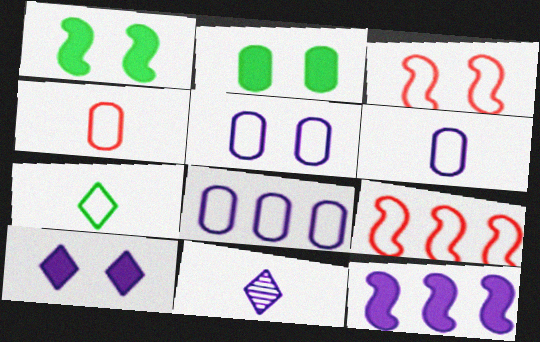[[2, 9, 11], 
[3, 7, 8], 
[5, 6, 8], 
[5, 7, 9], 
[5, 11, 12]]